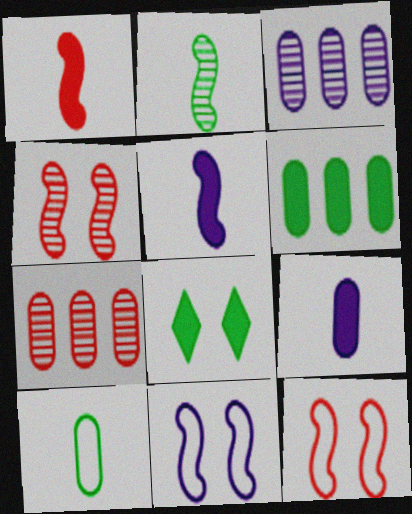[]